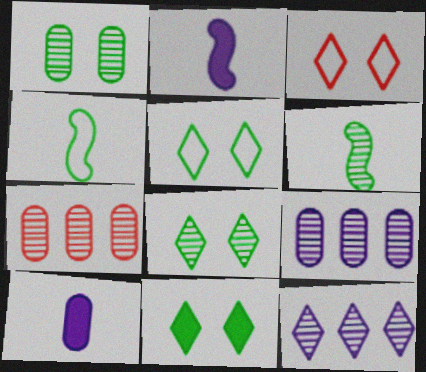[[2, 5, 7], 
[5, 8, 11]]